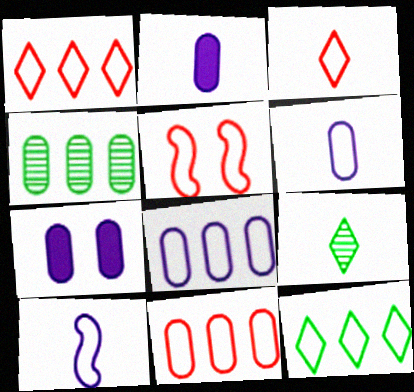[[3, 5, 11], 
[5, 6, 12]]